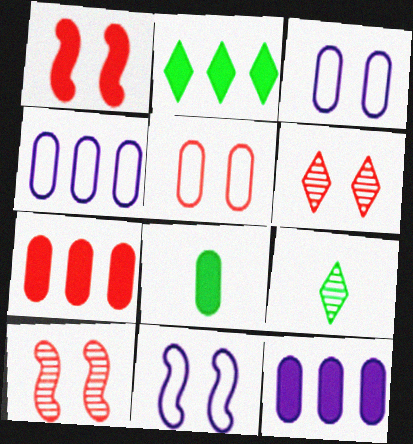[[1, 4, 9], 
[1, 5, 6], 
[7, 9, 11]]